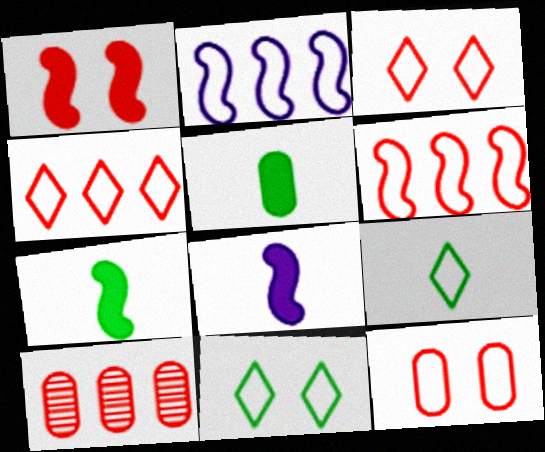[[2, 9, 12], 
[8, 10, 11]]